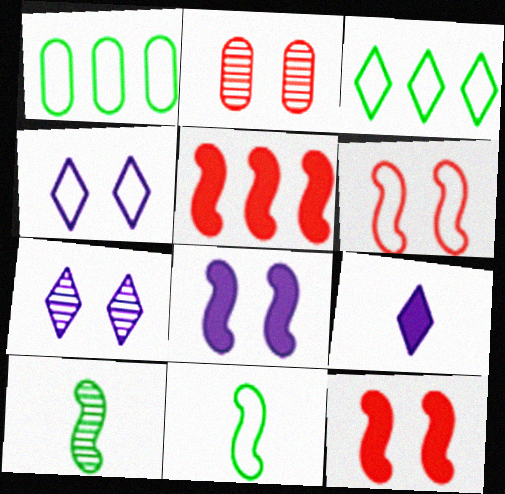[]